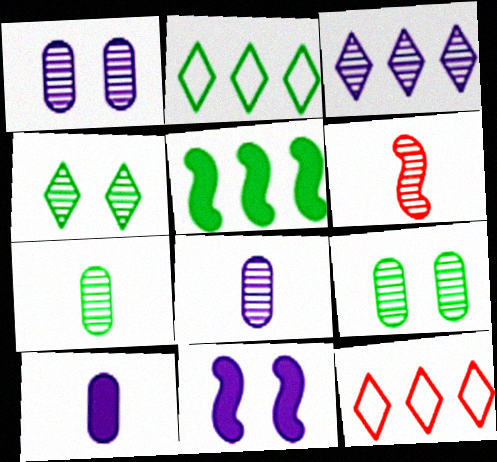[[3, 6, 9], 
[7, 11, 12]]